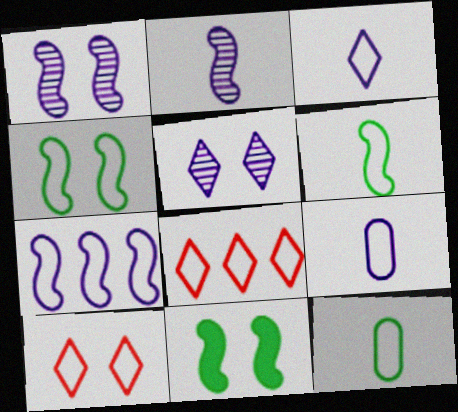[[4, 8, 9], 
[7, 10, 12]]